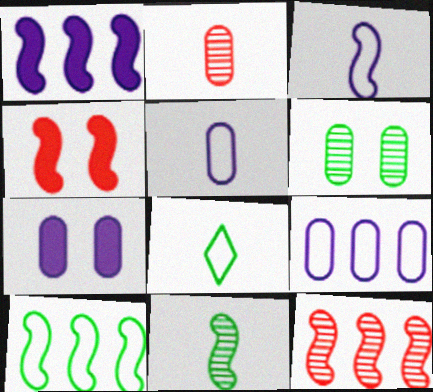[[1, 10, 12], 
[7, 8, 12]]